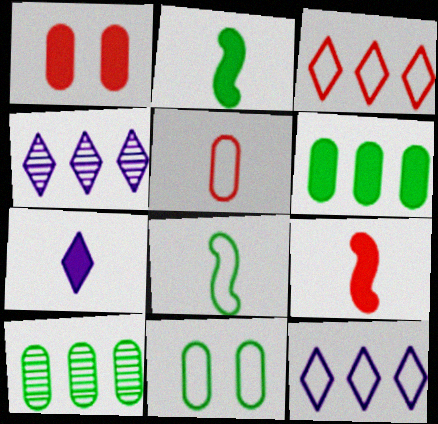[[1, 4, 8], 
[4, 9, 11]]